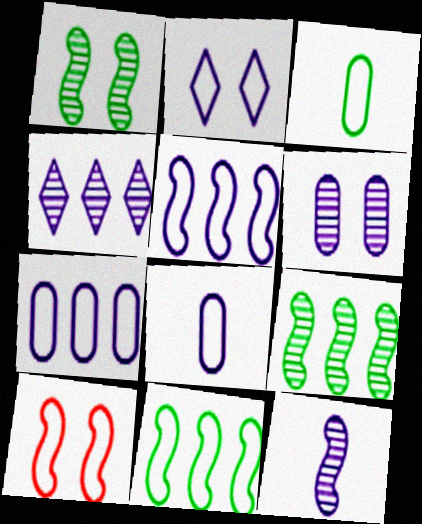[[2, 5, 8], 
[4, 6, 12]]